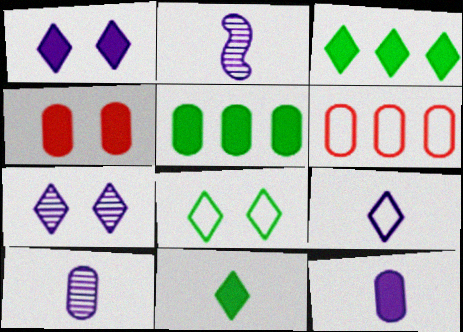[[2, 9, 12], 
[4, 5, 12]]